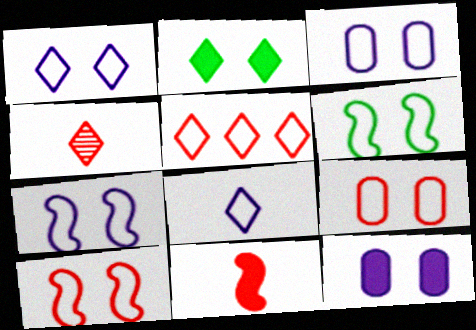[[1, 3, 7], 
[1, 6, 9], 
[6, 7, 10]]